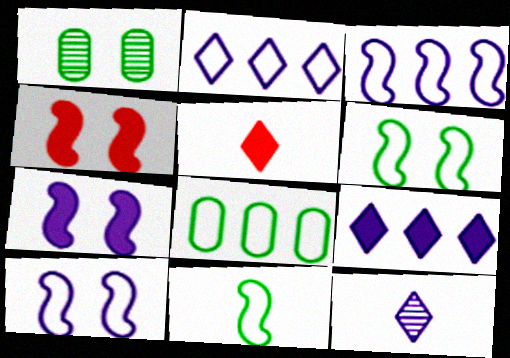[[1, 3, 5], 
[4, 8, 12]]